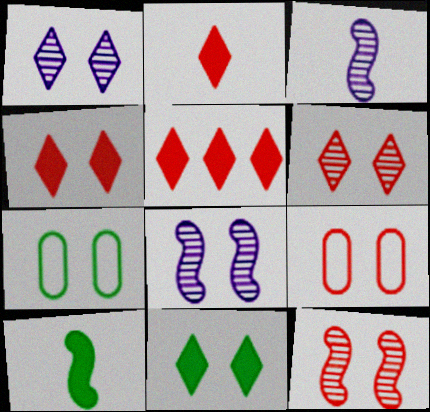[[2, 4, 5], 
[3, 5, 7], 
[4, 7, 8], 
[4, 9, 12], 
[8, 9, 11]]